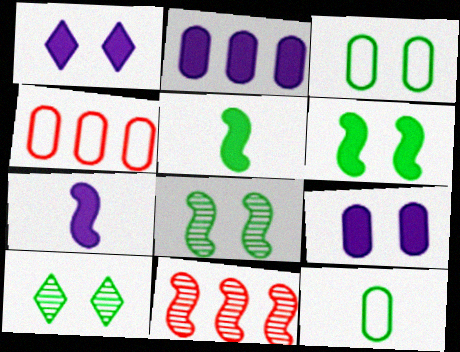[[1, 2, 7], 
[1, 11, 12], 
[3, 6, 10], 
[4, 7, 10]]